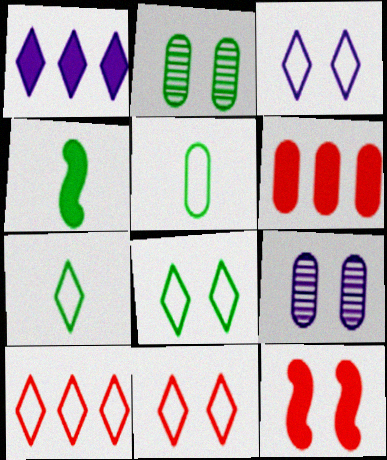[[2, 3, 12], 
[3, 7, 10], 
[3, 8, 11], 
[4, 9, 10], 
[5, 6, 9], 
[8, 9, 12]]